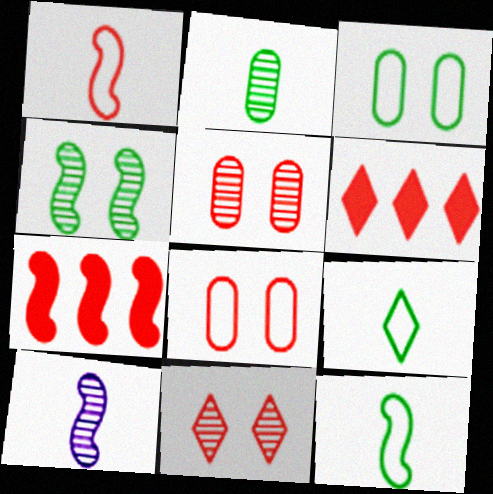[[1, 5, 6], 
[3, 6, 10]]